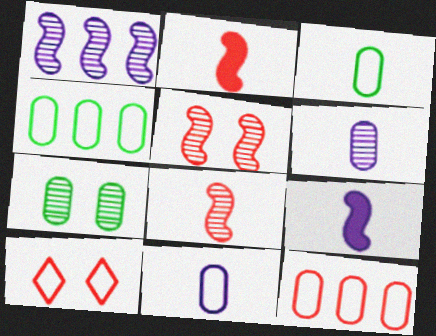[]